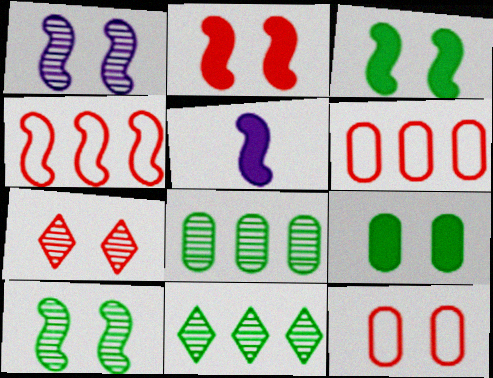[[2, 7, 12], 
[4, 5, 10], 
[5, 11, 12]]